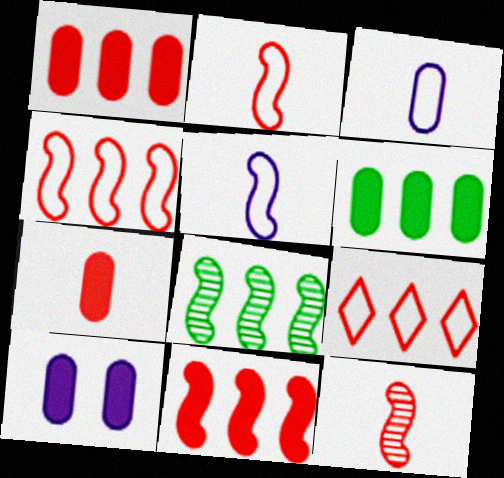[[6, 7, 10]]